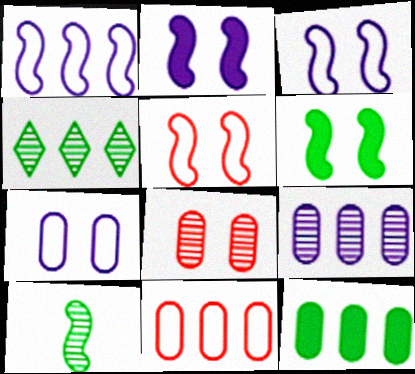[[9, 11, 12]]